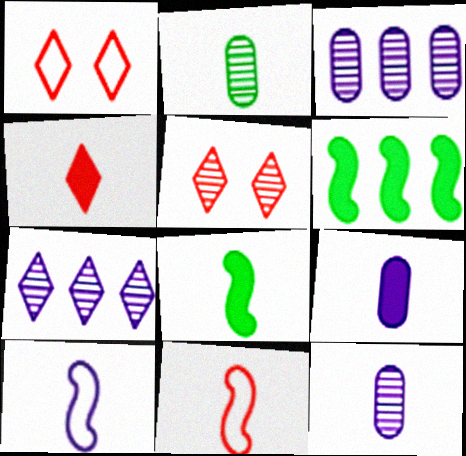[[1, 3, 8], 
[1, 6, 12], 
[2, 4, 10], 
[4, 8, 9]]